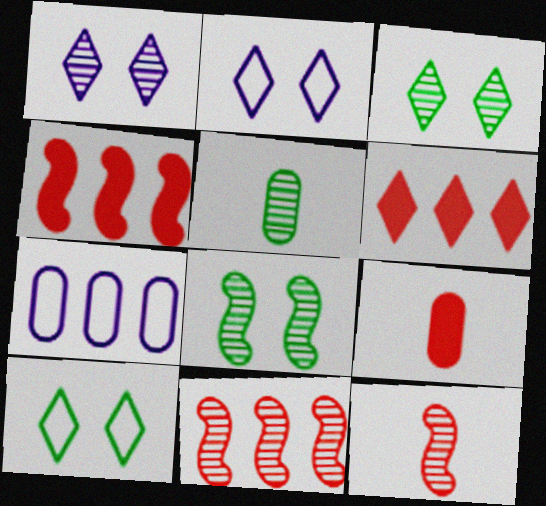[[1, 5, 11], 
[2, 4, 5]]